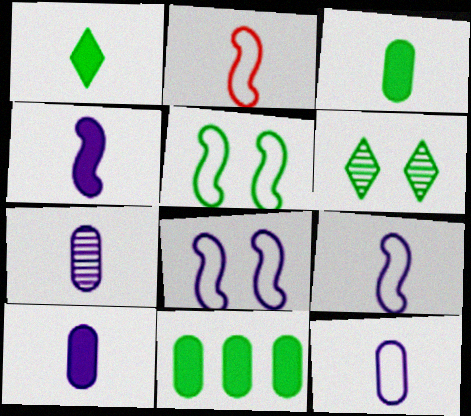[[1, 2, 7], 
[7, 10, 12]]